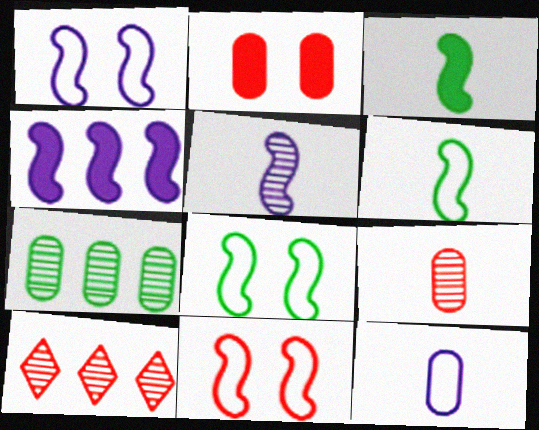[[1, 4, 5], 
[1, 8, 11], 
[2, 7, 12]]